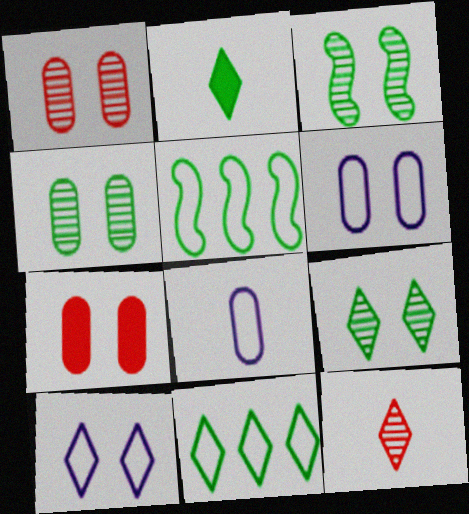[[2, 4, 5], 
[2, 9, 11], 
[3, 4, 9], 
[3, 7, 10], 
[4, 6, 7]]